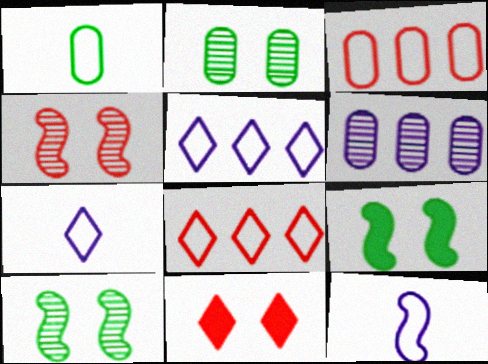[]